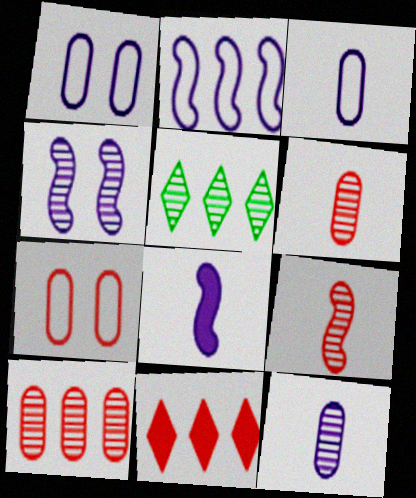[[2, 4, 8], 
[4, 5, 6], 
[5, 7, 8], 
[7, 9, 11]]